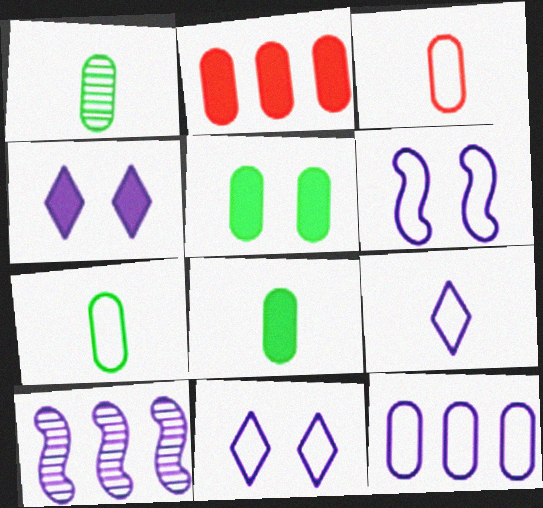[[1, 7, 8], 
[6, 9, 12]]